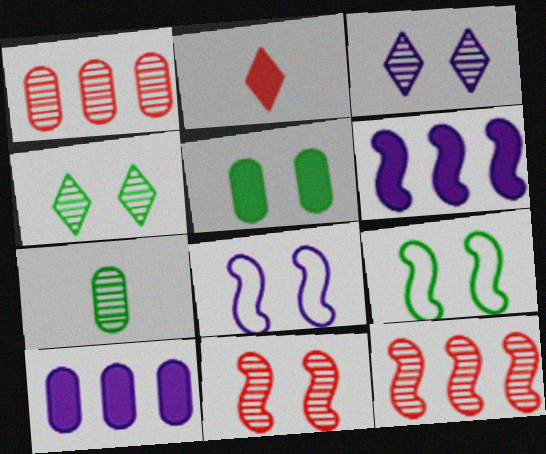[[2, 5, 6], 
[3, 7, 12], 
[4, 5, 9]]